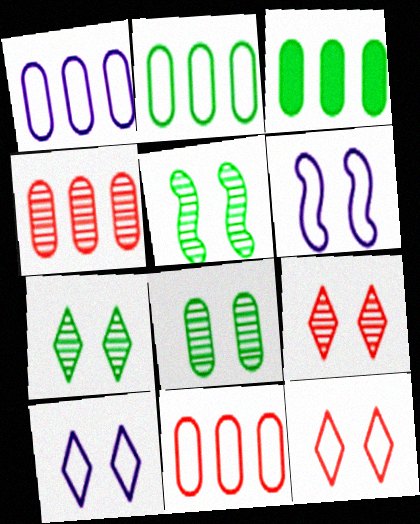[[1, 2, 11], 
[1, 3, 4], 
[5, 7, 8]]